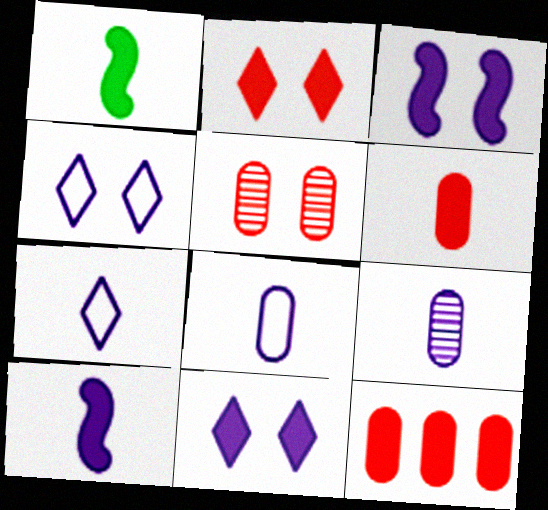[[1, 11, 12], 
[7, 9, 10]]